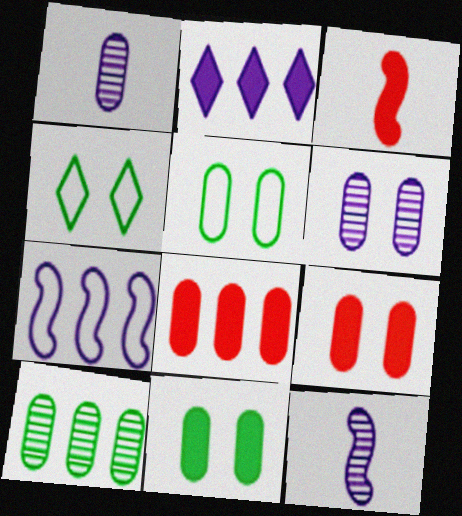[[1, 5, 8], 
[2, 3, 11], 
[4, 8, 12], 
[5, 6, 9]]